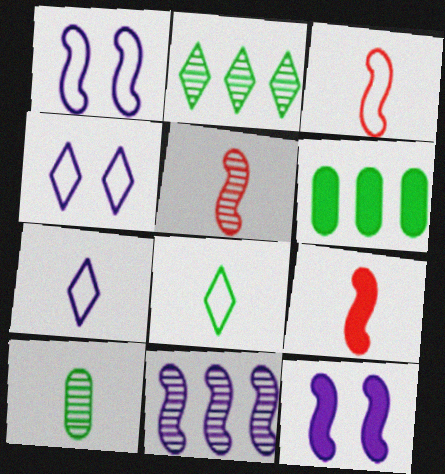[[3, 5, 9], 
[4, 5, 6], 
[7, 9, 10]]